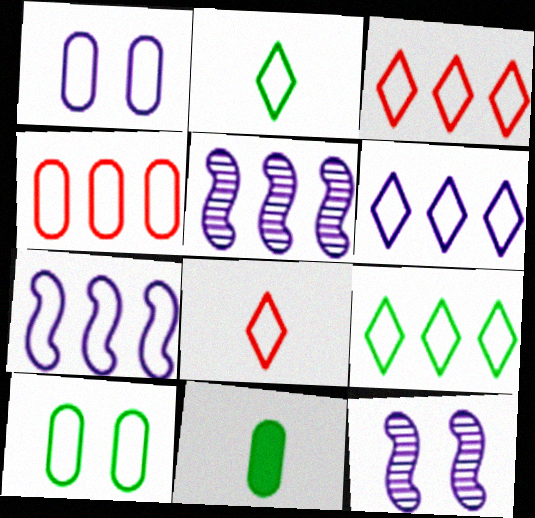[[3, 6, 9], 
[3, 11, 12], 
[4, 7, 9], 
[7, 8, 10]]